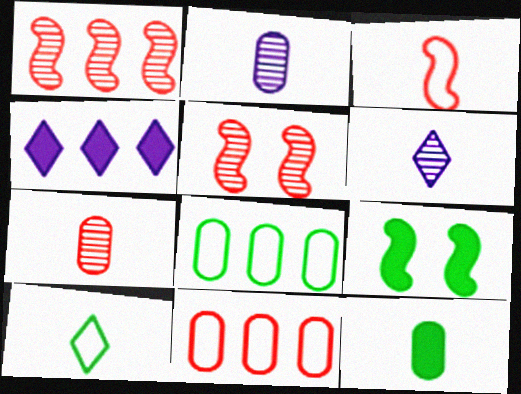[[1, 4, 8], 
[3, 6, 12], 
[6, 9, 11]]